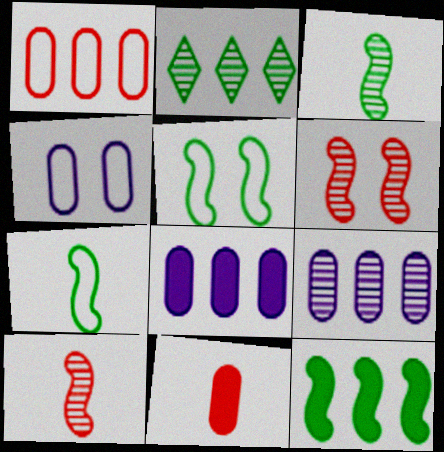[[3, 5, 12]]